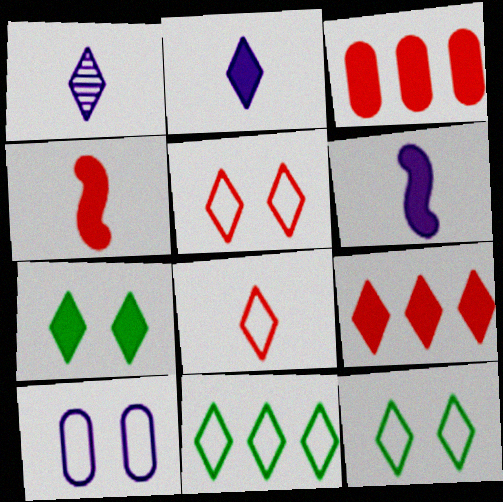[[1, 9, 12], 
[2, 7, 9], 
[3, 6, 7]]